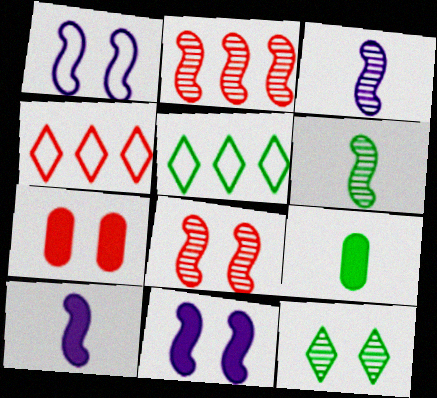[[1, 7, 12], 
[3, 5, 7]]